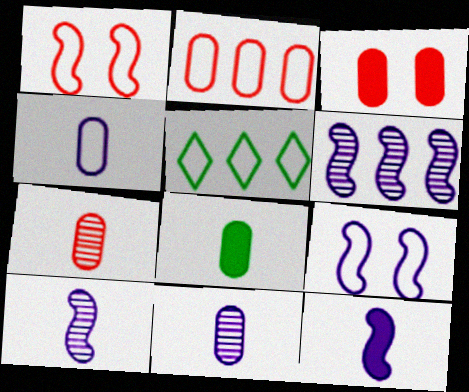[[1, 4, 5], 
[2, 3, 7], 
[3, 5, 10], 
[4, 7, 8], 
[6, 9, 12]]